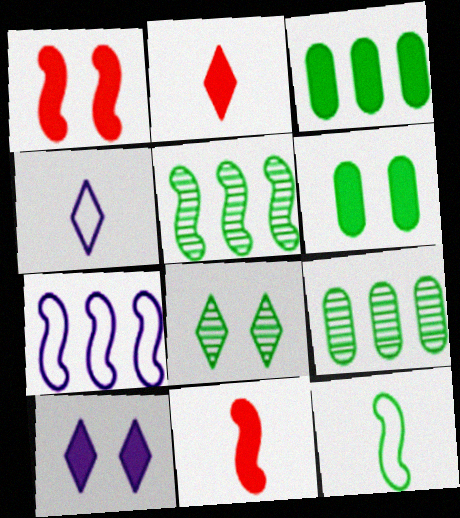[[1, 4, 9], 
[1, 6, 10], 
[3, 8, 12], 
[3, 10, 11]]